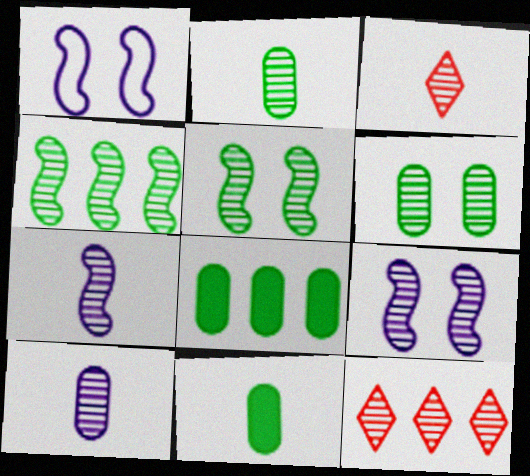[[1, 3, 8], 
[1, 11, 12], 
[2, 3, 7], 
[2, 9, 12], 
[5, 10, 12], 
[6, 7, 12]]